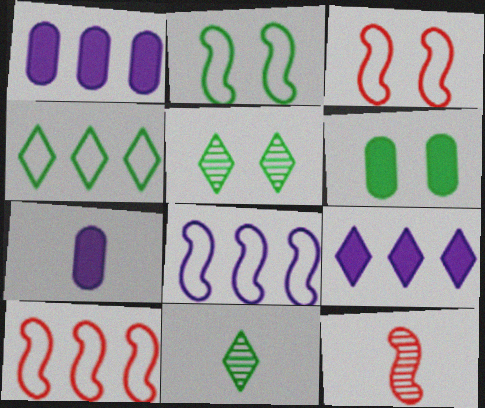[[1, 3, 11], 
[2, 5, 6], 
[5, 7, 10]]